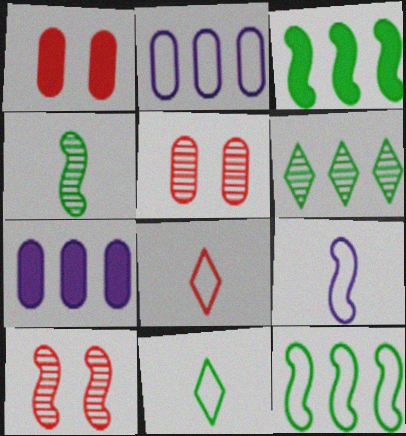[[1, 6, 9], 
[3, 9, 10], 
[7, 10, 11]]